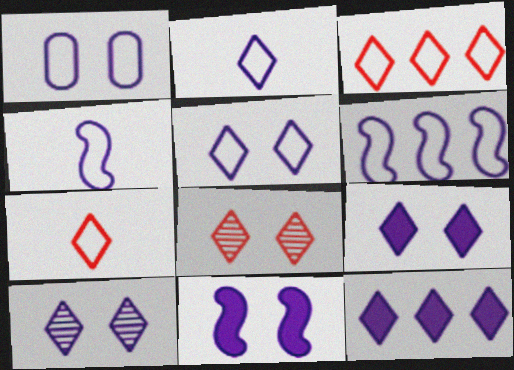[[1, 2, 6], 
[1, 10, 11], 
[2, 10, 12], 
[5, 9, 10]]